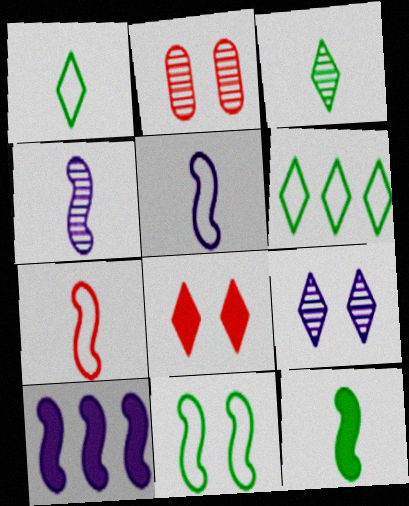[[1, 2, 10], 
[4, 7, 12]]